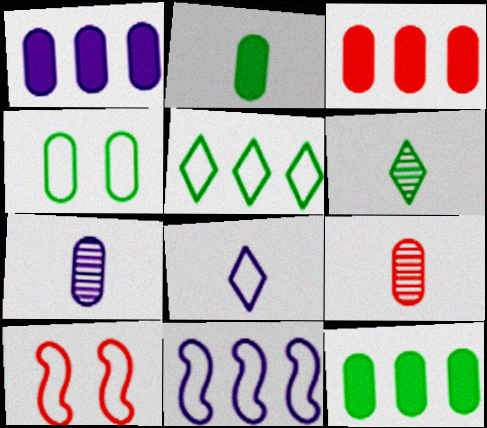[[1, 3, 12], 
[1, 4, 9], 
[1, 6, 10], 
[3, 4, 7]]